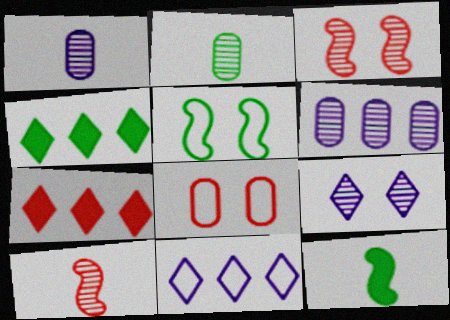[[1, 5, 7], 
[2, 4, 5], 
[7, 8, 10]]